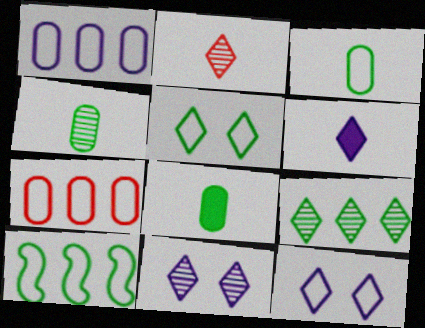[[2, 9, 11], 
[3, 4, 8], 
[3, 5, 10]]